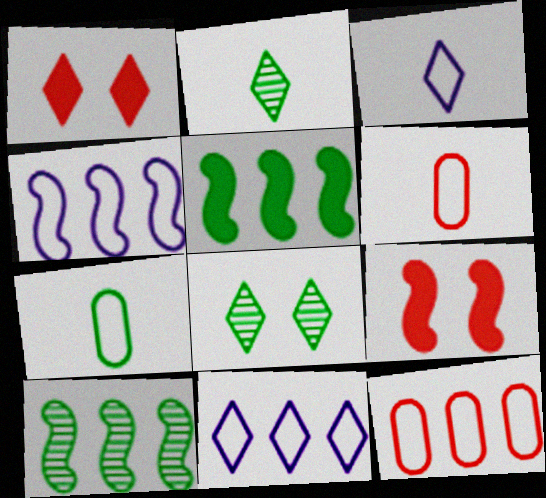[[1, 2, 11], 
[5, 7, 8]]